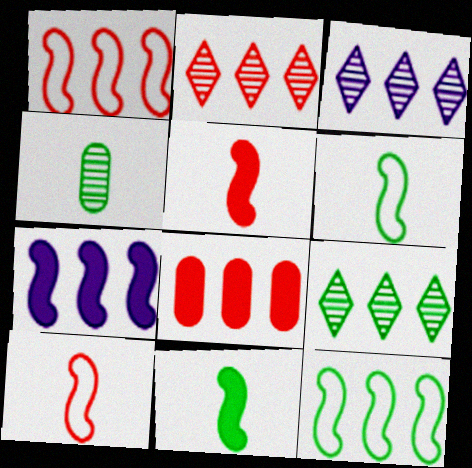[[1, 2, 8], 
[2, 3, 9], 
[3, 8, 12]]